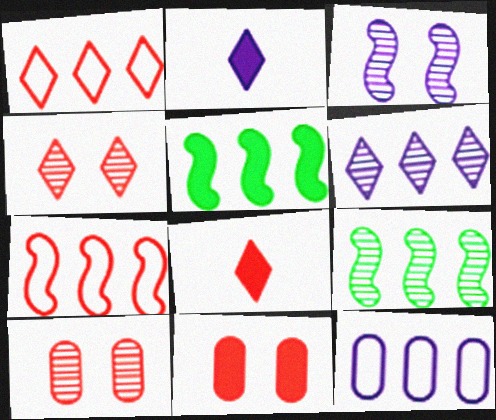[[1, 4, 8], 
[2, 3, 12], 
[2, 5, 11], 
[7, 8, 10]]